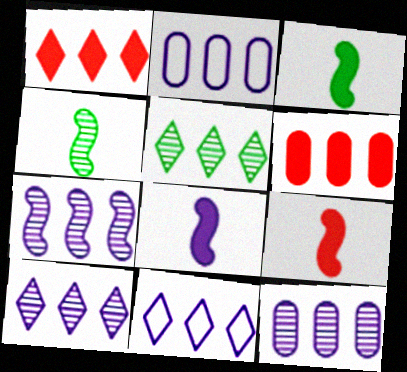[[1, 5, 11], 
[3, 8, 9], 
[7, 10, 12]]